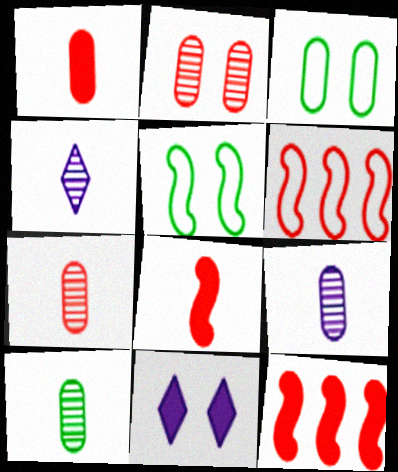[[2, 5, 11], 
[3, 4, 12], 
[6, 10, 11], 
[7, 9, 10]]